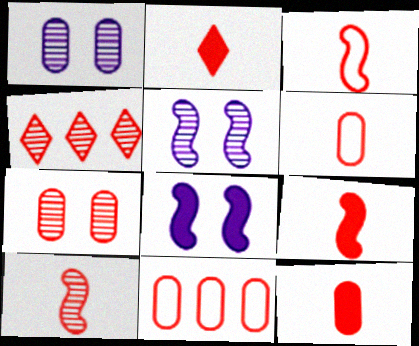[[2, 6, 10], 
[2, 9, 12], 
[3, 9, 10], 
[4, 7, 10], 
[7, 11, 12]]